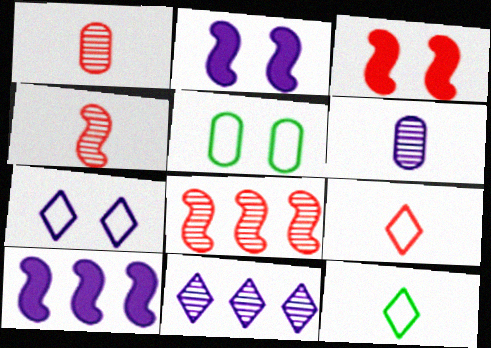[[6, 7, 10]]